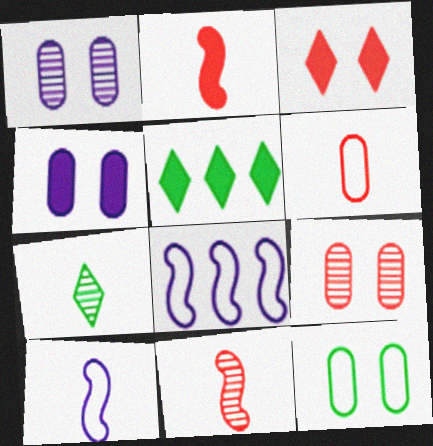[[2, 4, 5], 
[4, 9, 12], 
[5, 9, 10]]